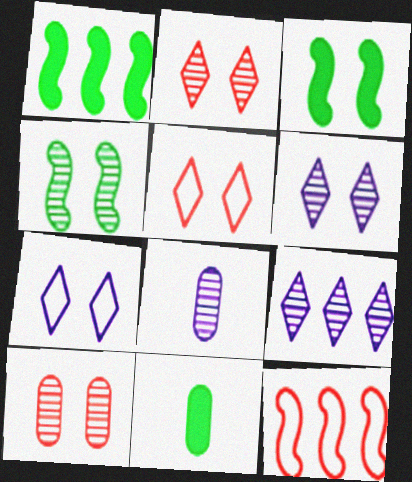[[1, 5, 8], 
[3, 7, 10], 
[4, 6, 10], 
[6, 11, 12]]